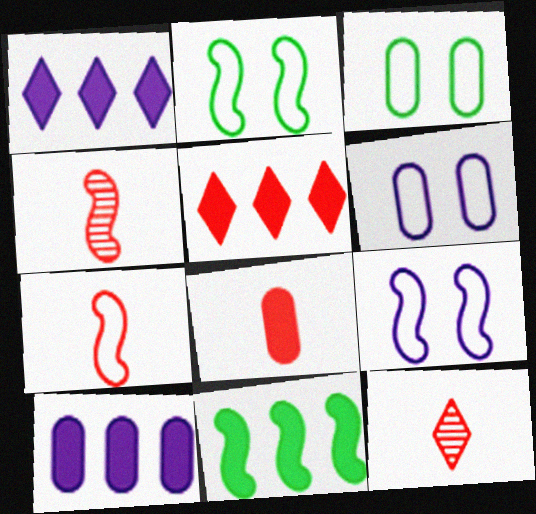[[1, 3, 4], 
[2, 10, 12], 
[4, 9, 11], 
[5, 10, 11], 
[6, 11, 12], 
[7, 8, 12]]